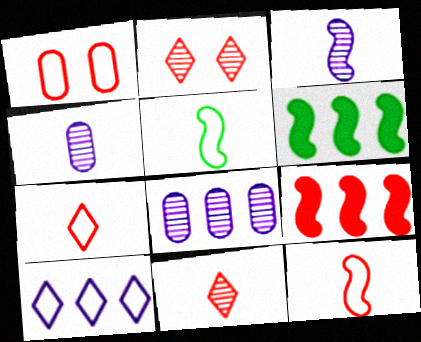[[1, 5, 10], 
[1, 9, 11]]